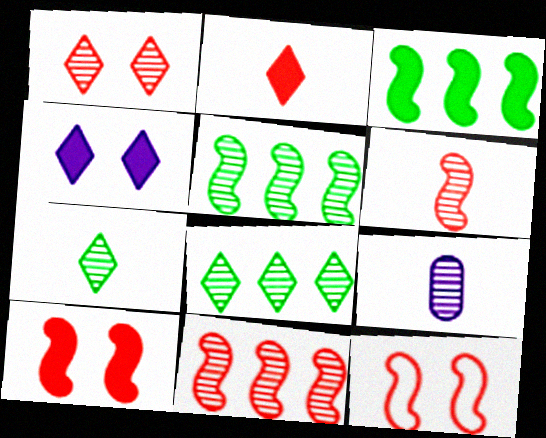[[1, 5, 9], 
[6, 7, 9]]